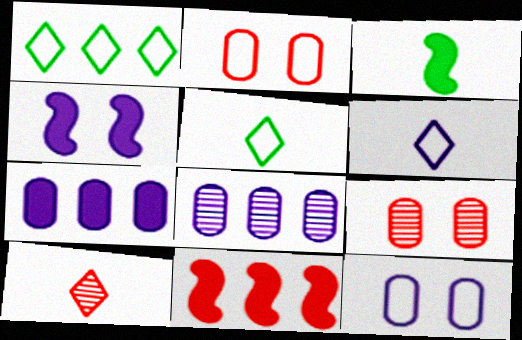[[1, 8, 11], 
[2, 10, 11], 
[3, 4, 11], 
[4, 6, 8]]